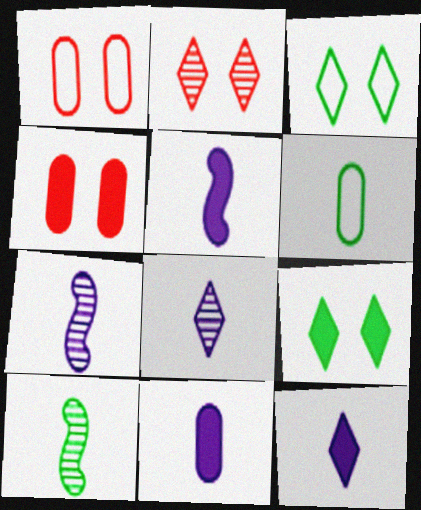[[5, 11, 12]]